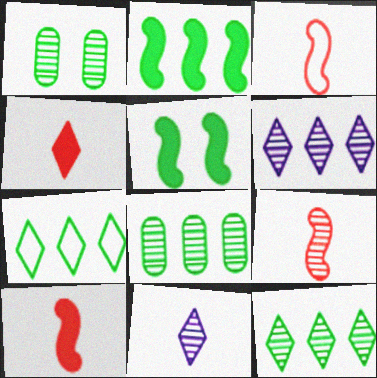[[1, 6, 9], 
[2, 7, 8], 
[3, 9, 10]]